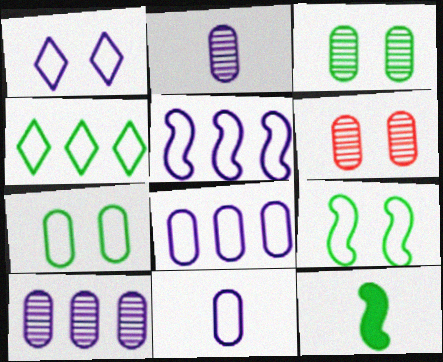[[1, 5, 11], 
[3, 4, 12]]